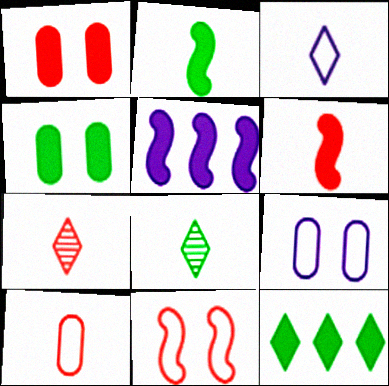[[2, 4, 12], 
[6, 7, 10]]